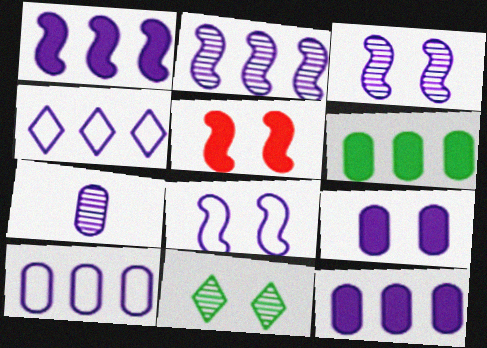[[2, 4, 12], 
[7, 9, 10]]